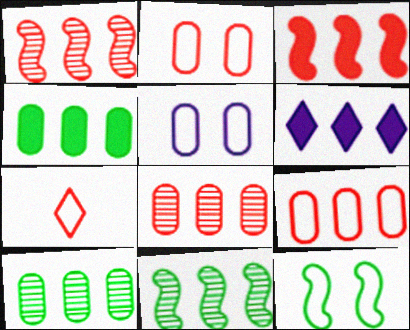[[3, 4, 6], 
[6, 9, 11]]